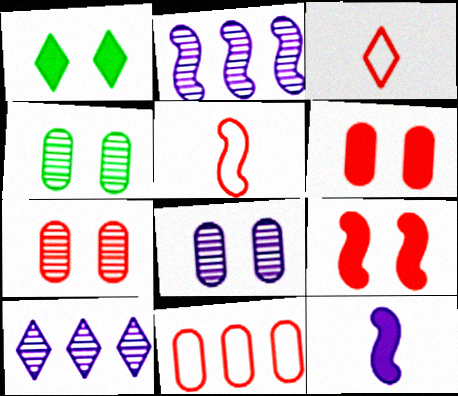[[1, 3, 10], 
[4, 7, 8]]